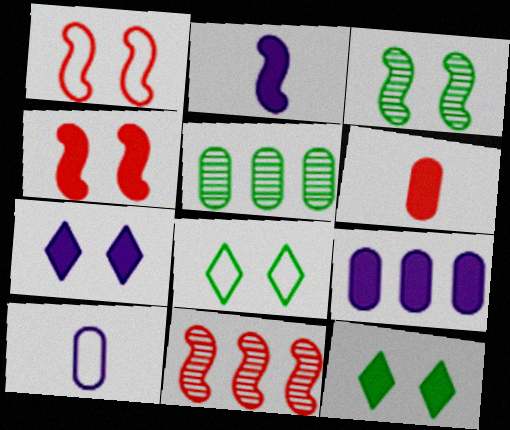[[2, 7, 9], 
[10, 11, 12]]